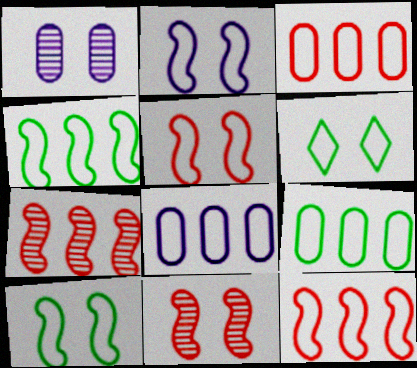[[2, 5, 10], 
[3, 8, 9]]